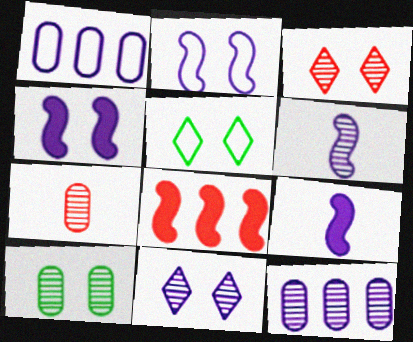[[1, 9, 11], 
[6, 11, 12], 
[7, 10, 12]]